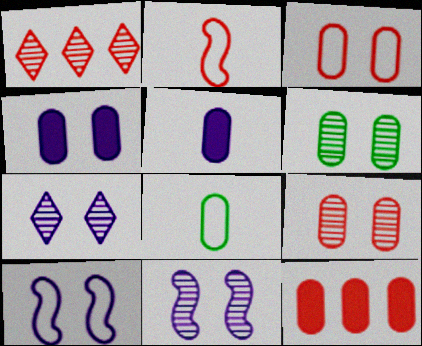[[3, 4, 6], 
[4, 7, 10]]